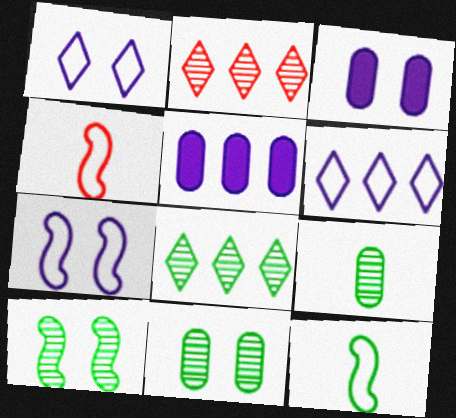[[2, 3, 12], 
[3, 4, 8], 
[8, 9, 10]]